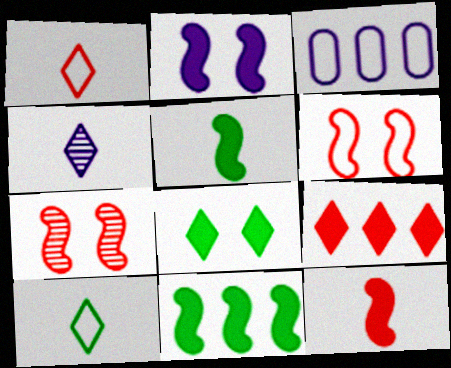[[2, 3, 4], 
[2, 11, 12], 
[3, 6, 10]]